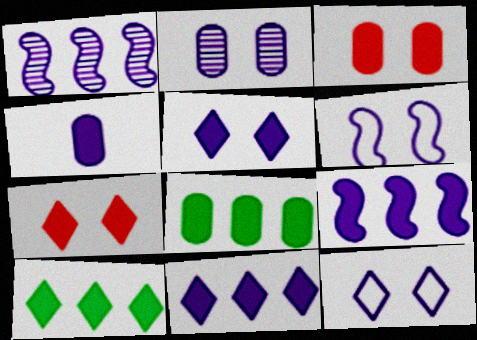[[1, 4, 12], 
[2, 5, 6], 
[3, 4, 8], 
[4, 5, 9]]